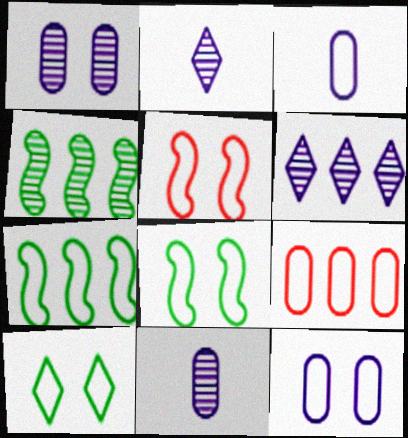[[5, 10, 12]]